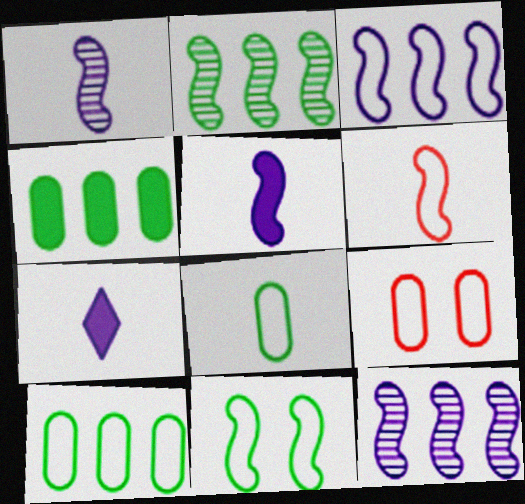[[2, 7, 9], 
[3, 6, 11]]